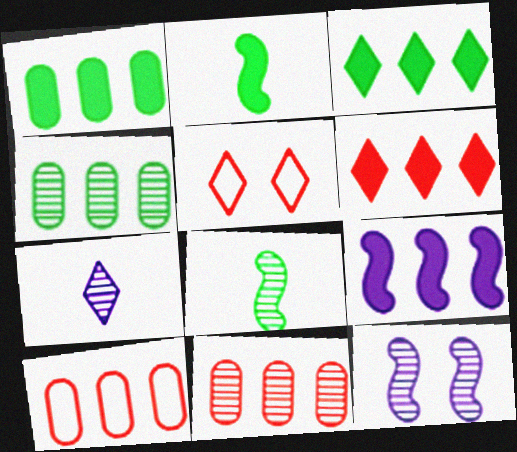[[1, 6, 9], 
[3, 5, 7]]